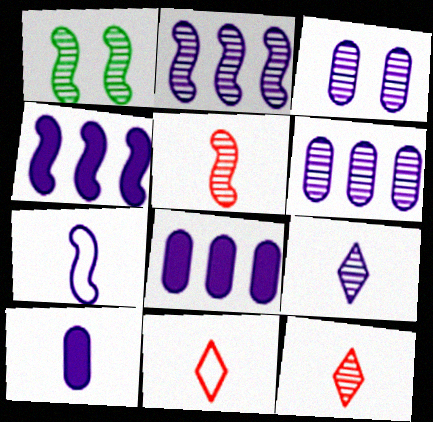[[1, 2, 5], 
[1, 6, 12], 
[1, 8, 11], 
[2, 3, 9], 
[7, 9, 10]]